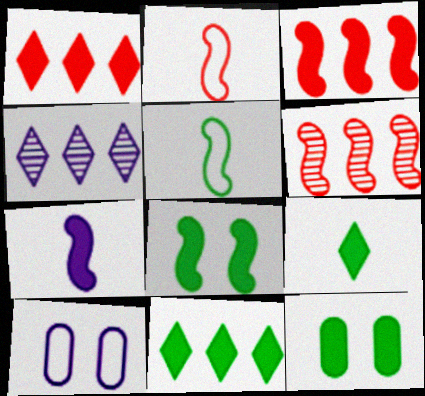[[1, 7, 12], 
[2, 4, 12], 
[3, 7, 8], 
[4, 7, 10], 
[6, 9, 10]]